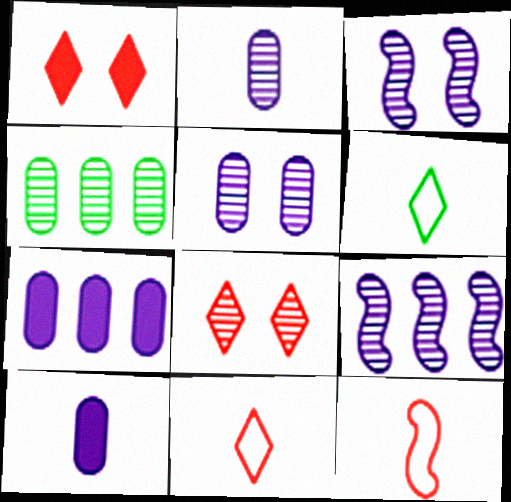[]